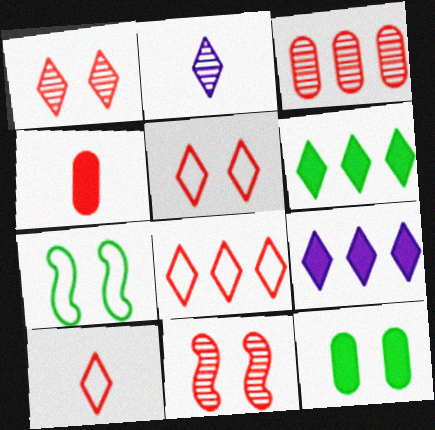[[2, 5, 6], 
[4, 8, 11], 
[5, 8, 10]]